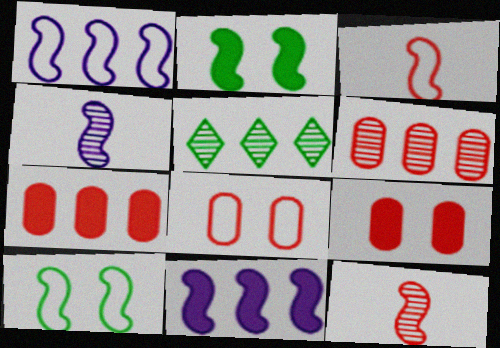[[1, 2, 12], 
[1, 3, 10], 
[1, 5, 7], 
[10, 11, 12]]